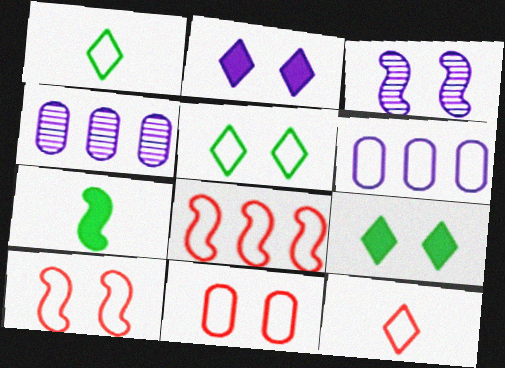[[1, 6, 10], 
[3, 7, 8], 
[3, 9, 11], 
[8, 11, 12]]